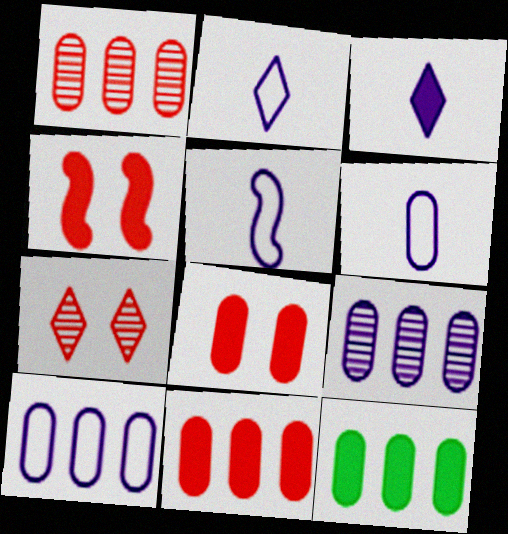[[1, 10, 12], 
[2, 5, 6], 
[3, 4, 12], 
[5, 7, 12]]